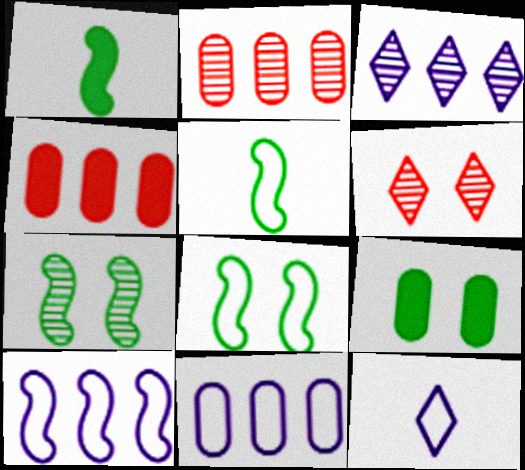[[1, 6, 11], 
[4, 7, 12]]